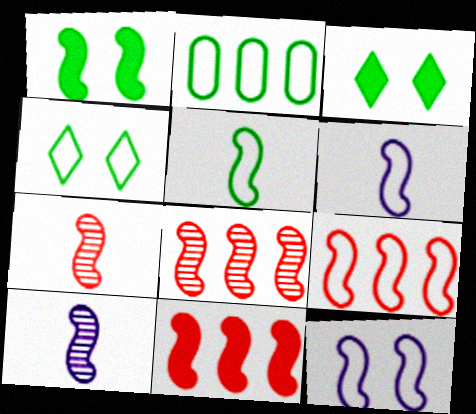[[1, 6, 8], 
[1, 9, 10], 
[2, 4, 5], 
[5, 9, 12], 
[8, 9, 11]]